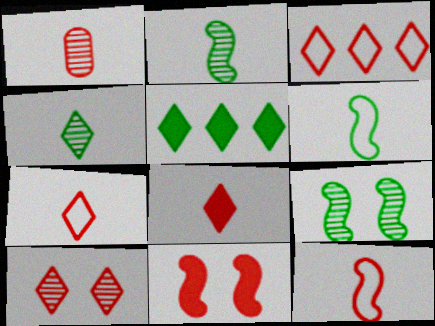[[1, 3, 11], 
[1, 8, 12], 
[3, 8, 10]]